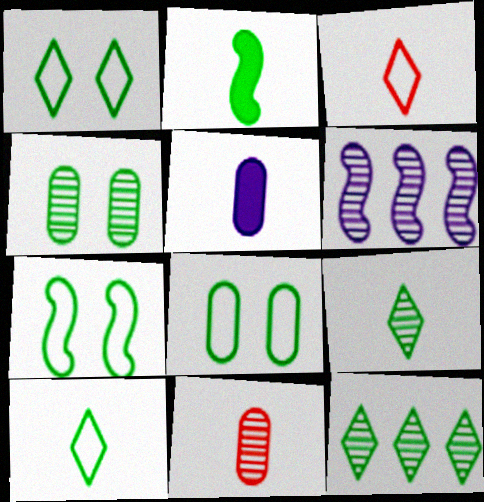[[1, 7, 8], 
[2, 8, 12]]